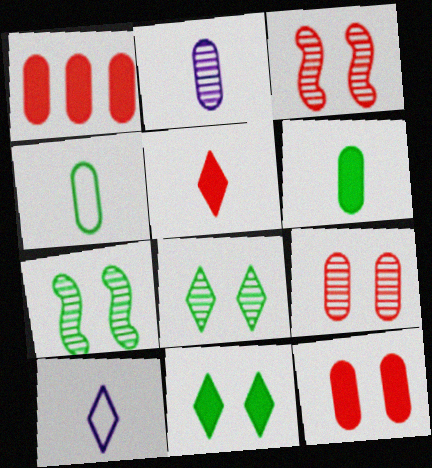[[1, 7, 10]]